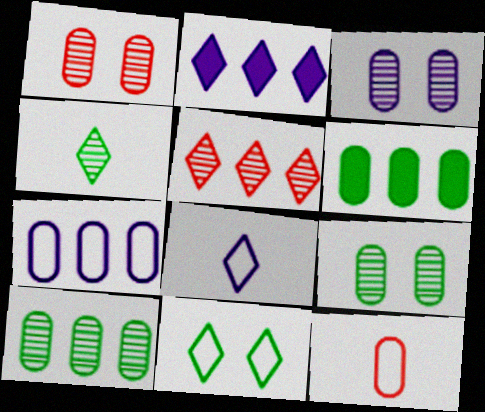[[1, 3, 9], 
[3, 6, 12]]